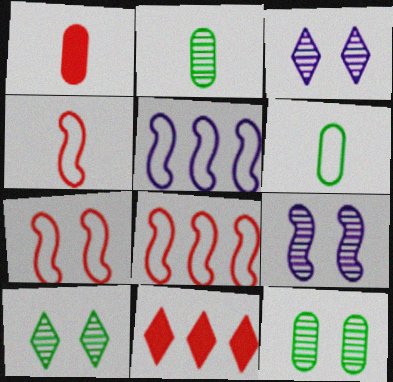[[1, 5, 10], 
[4, 7, 8], 
[6, 9, 11]]